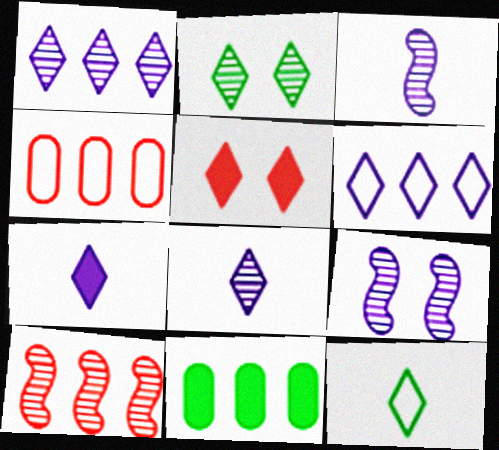[[1, 5, 12], 
[6, 10, 11]]